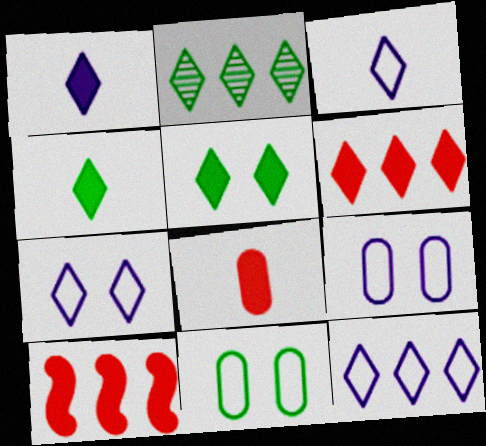[[1, 5, 6], 
[2, 6, 12], 
[3, 7, 12]]